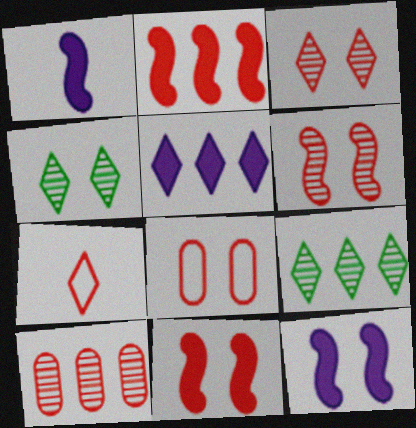[[1, 8, 9], 
[3, 8, 11], 
[4, 5, 7], 
[4, 8, 12], 
[7, 10, 11]]